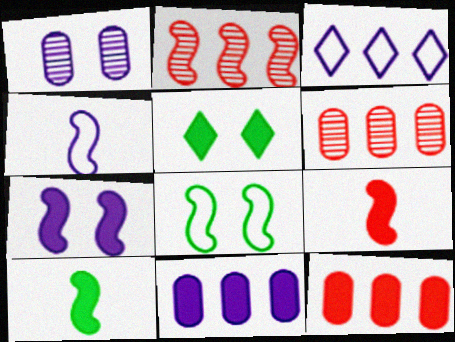[[4, 5, 6], 
[5, 9, 11]]